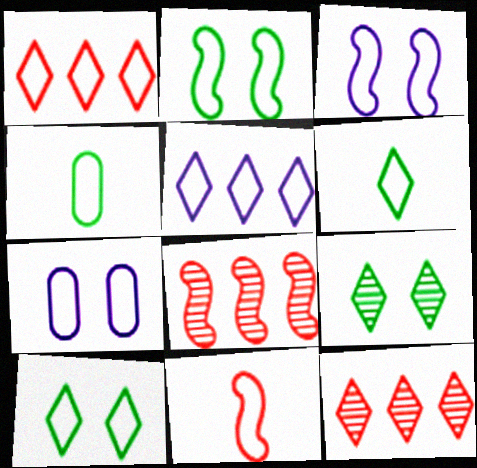[[1, 3, 4]]